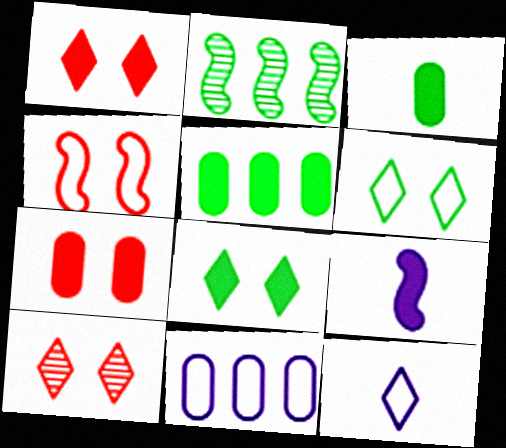[[1, 5, 9], 
[2, 3, 6], 
[2, 4, 9], 
[2, 7, 12], 
[4, 7, 10]]